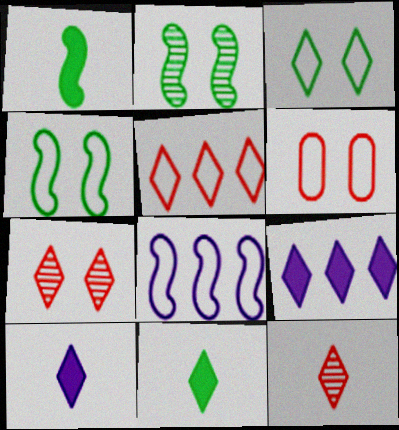[[3, 9, 12]]